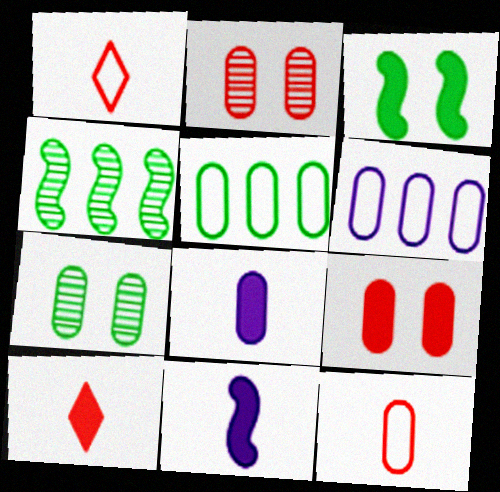[[2, 5, 8]]